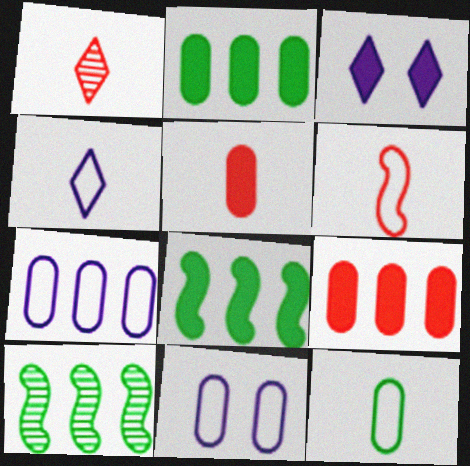[[1, 5, 6], 
[1, 8, 11], 
[3, 5, 8], 
[4, 6, 12]]